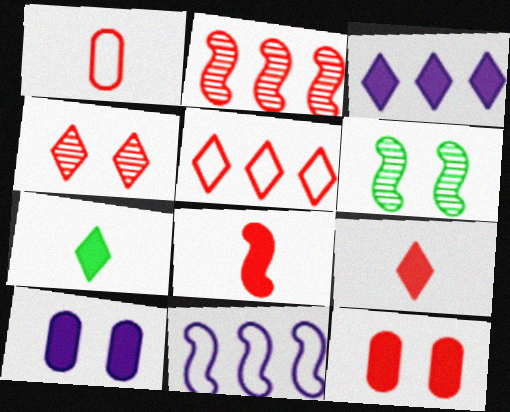[[1, 3, 6], 
[4, 5, 9], 
[6, 8, 11]]